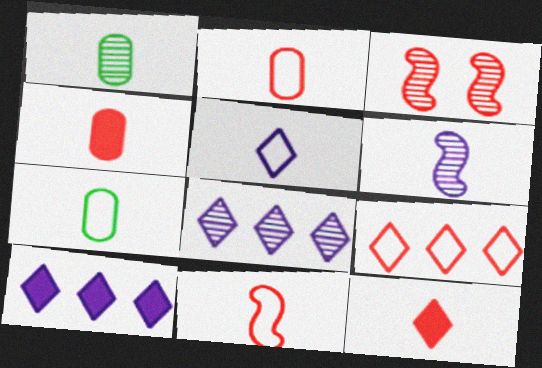[[1, 3, 8], 
[3, 4, 9], 
[3, 7, 10], 
[5, 7, 11], 
[6, 7, 12]]